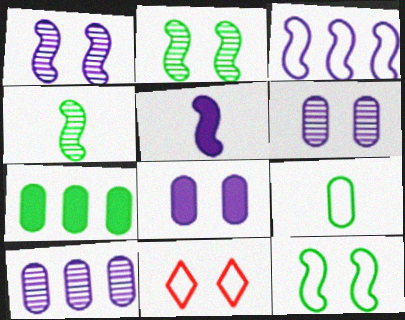[[1, 3, 5], 
[2, 8, 11], 
[3, 9, 11]]